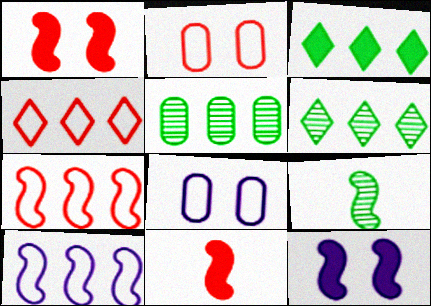[[1, 9, 10], 
[6, 8, 11], 
[7, 9, 12]]